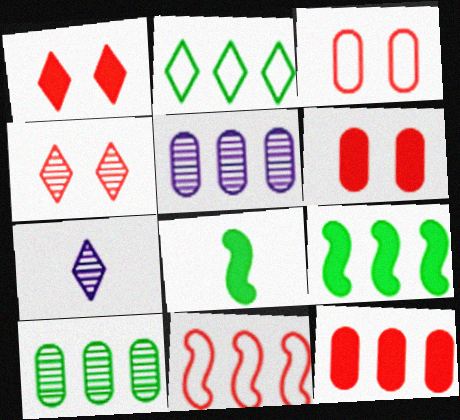[[1, 2, 7], 
[2, 9, 10], 
[3, 7, 9]]